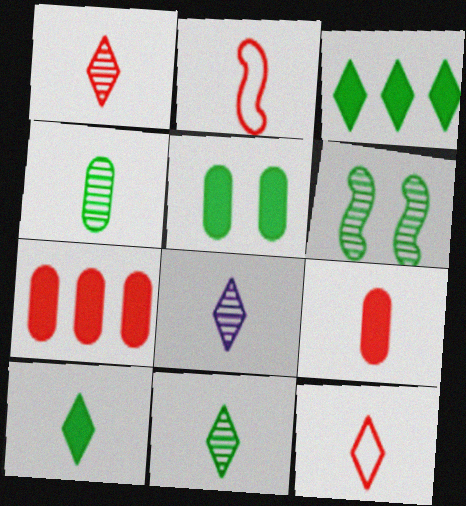[[1, 2, 9], 
[1, 8, 11], 
[8, 10, 12]]